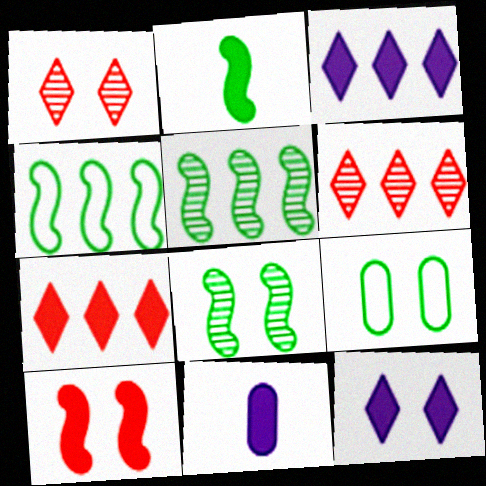[[1, 4, 11], 
[2, 4, 8]]